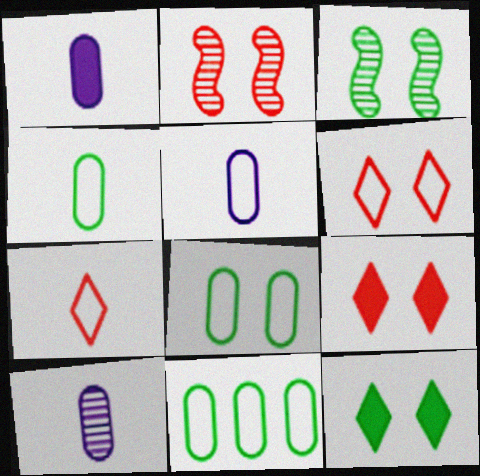[[1, 5, 10], 
[3, 8, 12], 
[4, 8, 11]]